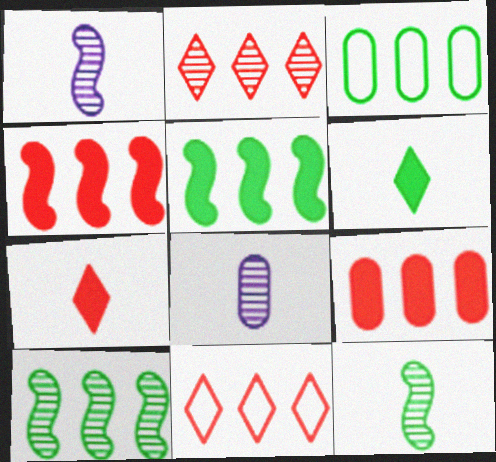[]